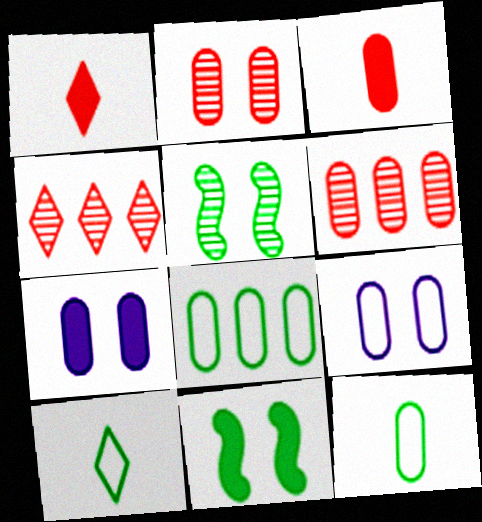[[6, 7, 12]]